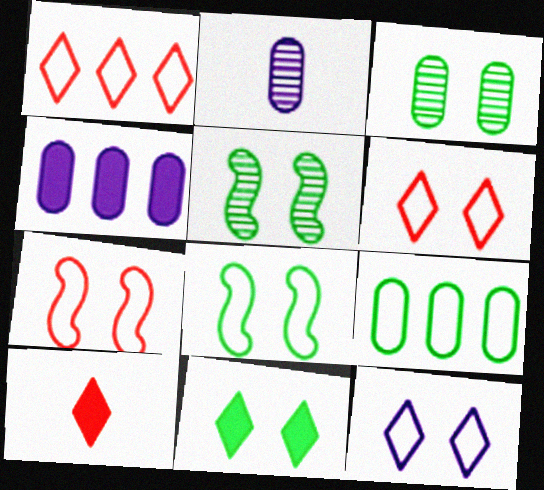[[3, 8, 11]]